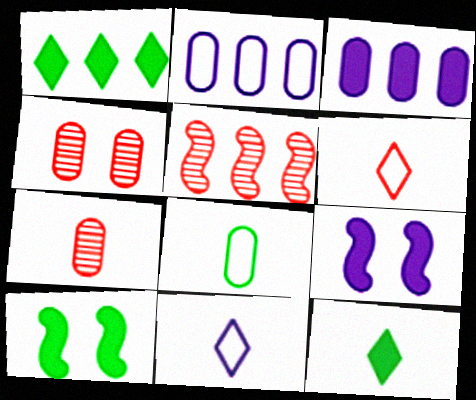[[1, 2, 5], 
[3, 4, 8]]